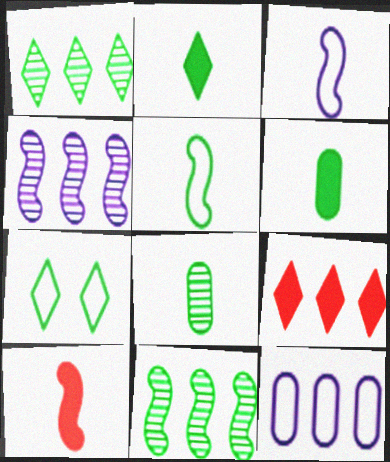[[1, 2, 7], 
[2, 5, 8], 
[6, 7, 11], 
[9, 11, 12]]